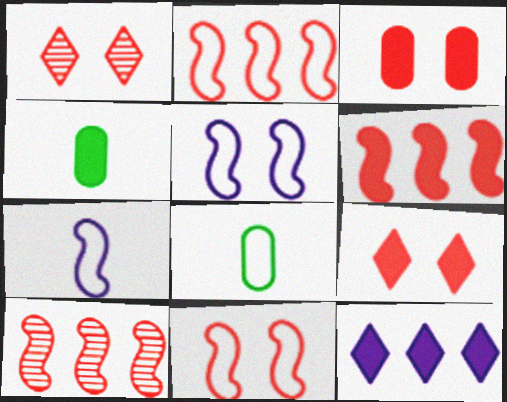[[1, 3, 11], 
[2, 6, 10]]